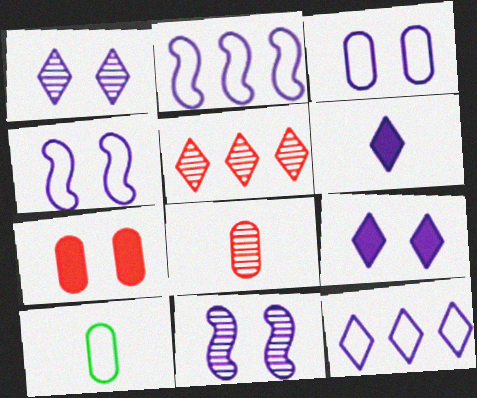[[1, 6, 12], 
[3, 9, 11]]